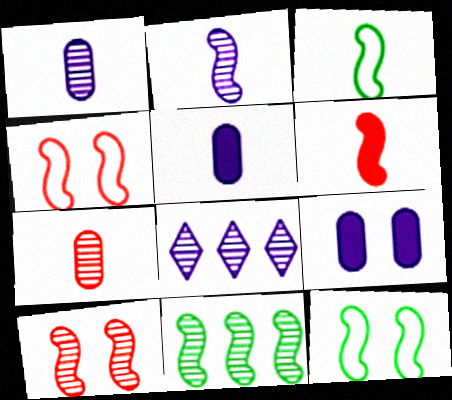[[2, 3, 6], 
[2, 10, 11]]